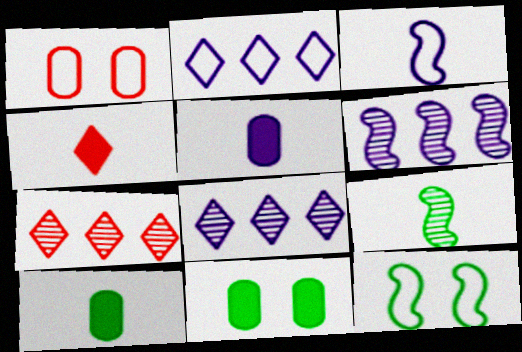[[3, 7, 11], 
[5, 7, 12]]